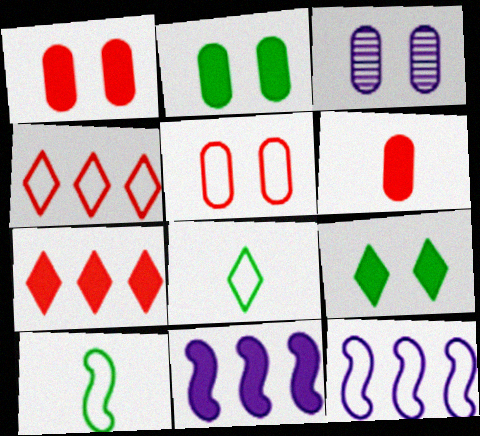[[2, 3, 5], 
[3, 7, 10], 
[5, 8, 12], 
[6, 9, 11]]